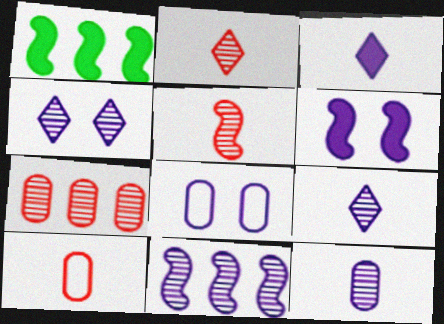[[1, 2, 8], 
[1, 4, 10], 
[3, 8, 11], 
[4, 6, 8], 
[4, 11, 12]]